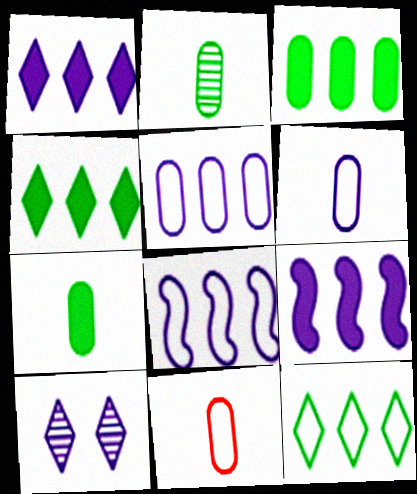[[6, 9, 10]]